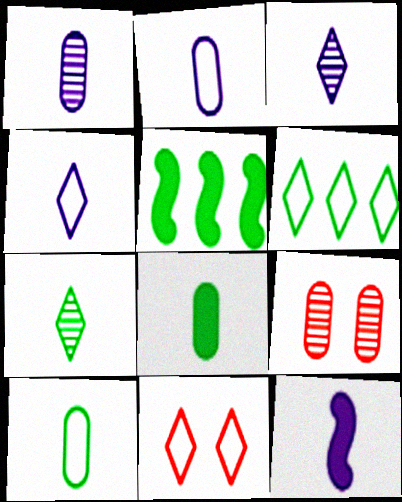[[1, 4, 12], 
[1, 5, 11], 
[2, 3, 12], 
[4, 5, 9], 
[4, 6, 11], 
[6, 9, 12]]